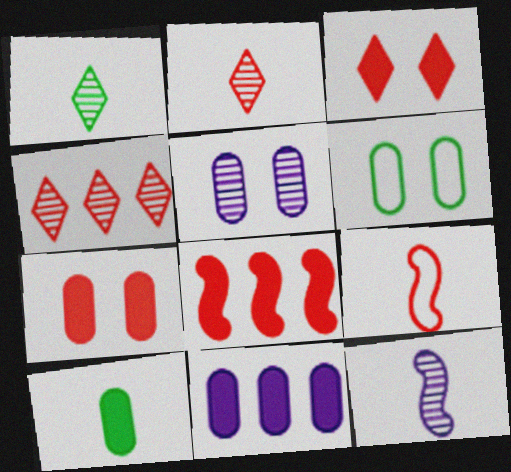[[4, 7, 9], 
[5, 6, 7], 
[7, 10, 11]]